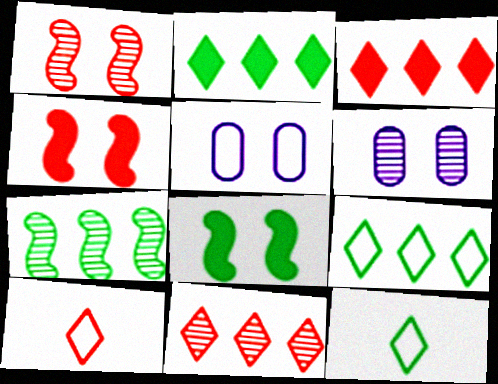[]